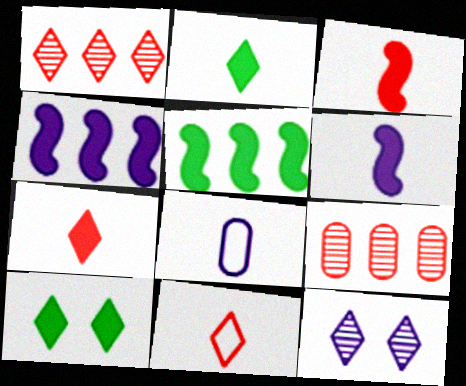[[4, 8, 12]]